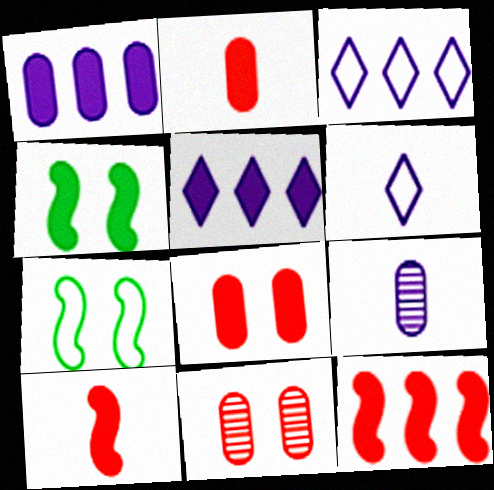[[2, 4, 5]]